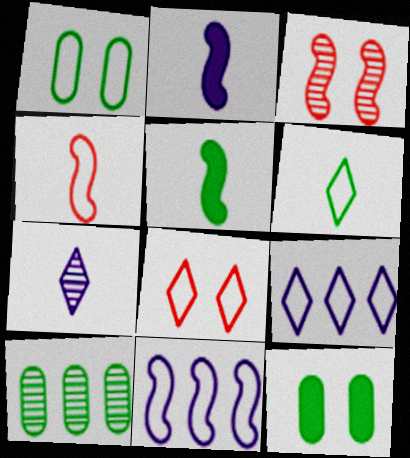[[1, 4, 9], 
[2, 8, 10], 
[3, 5, 11], 
[3, 7, 10], 
[6, 8, 9]]